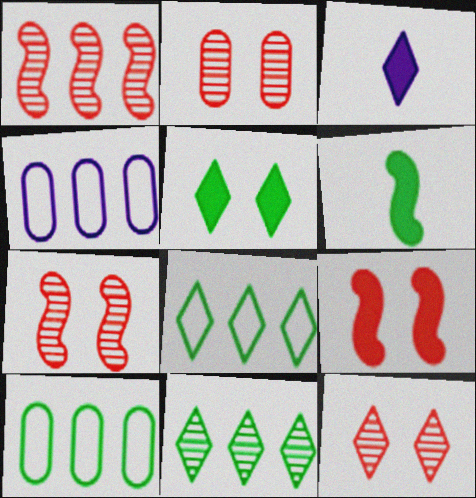[[2, 7, 12], 
[3, 7, 10], 
[3, 8, 12], 
[4, 6, 12]]